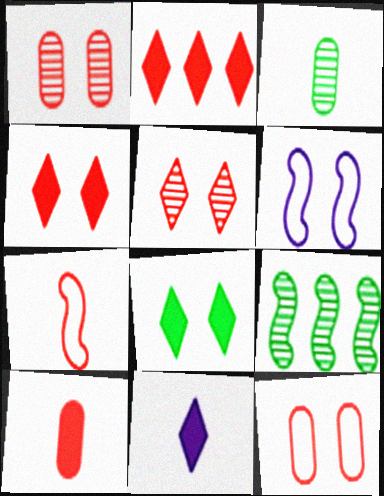[[1, 2, 7], 
[1, 6, 8], 
[2, 3, 6], 
[2, 8, 11], 
[3, 7, 11], 
[9, 11, 12]]